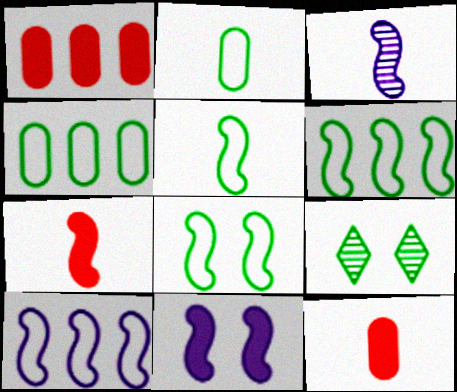[[3, 5, 7], 
[3, 10, 11], 
[5, 6, 8], 
[9, 10, 12]]